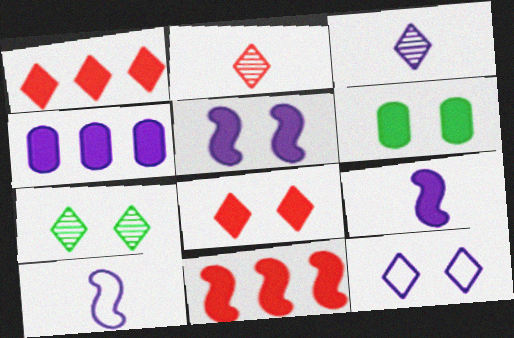[[1, 6, 9], 
[5, 6, 8], 
[7, 8, 12]]